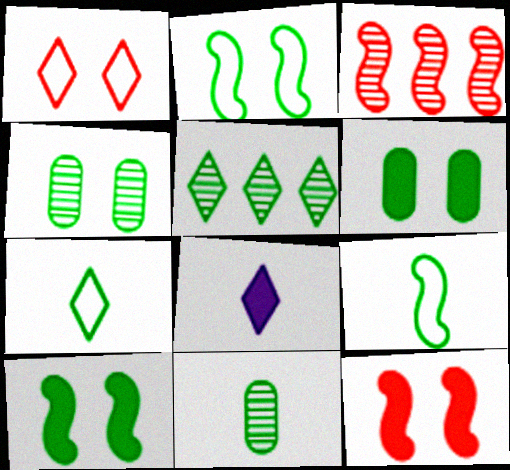[[1, 5, 8], 
[5, 6, 9]]